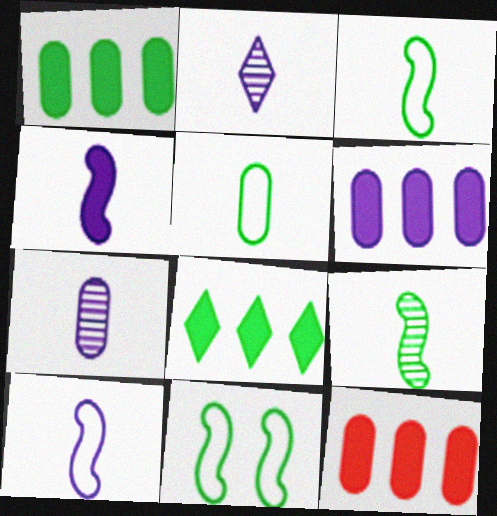[[1, 6, 12], 
[2, 11, 12]]